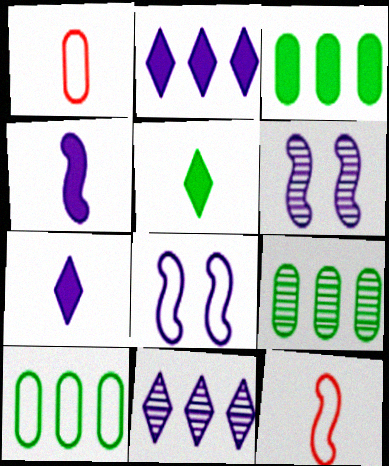[[3, 9, 10]]